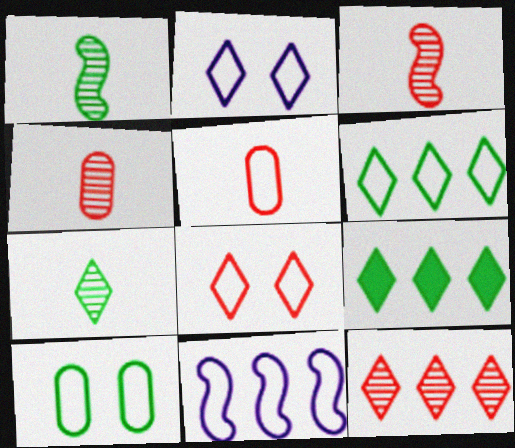[[1, 9, 10]]